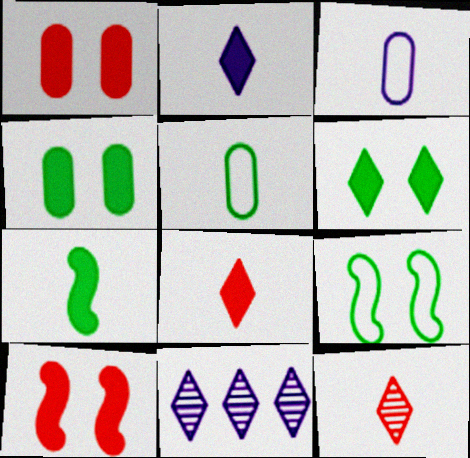[[3, 7, 12], 
[5, 10, 11]]